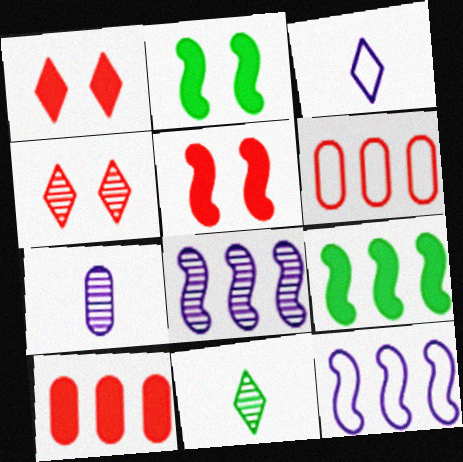[]